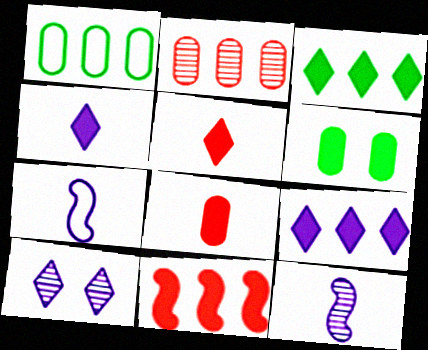[[4, 6, 11]]